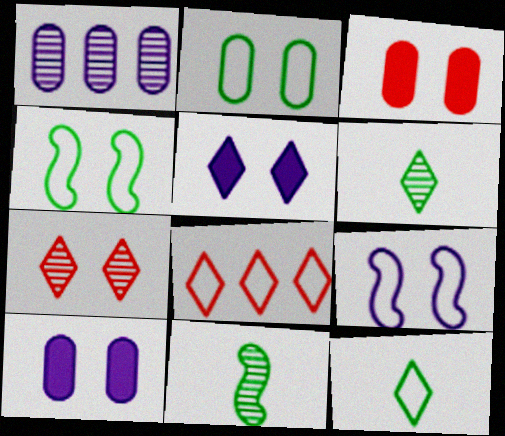[[1, 7, 11], 
[4, 7, 10], 
[5, 6, 8], 
[8, 10, 11]]